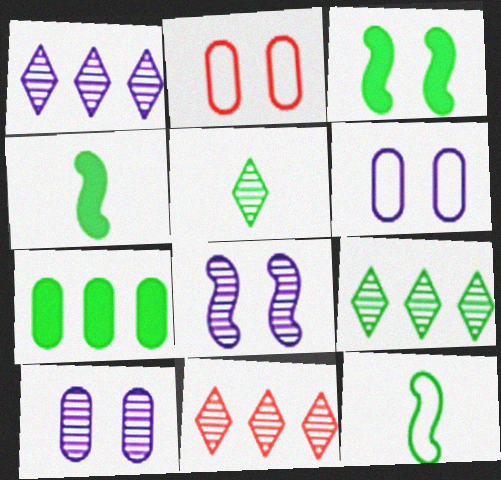[[1, 2, 4], 
[1, 9, 11], 
[4, 6, 11]]